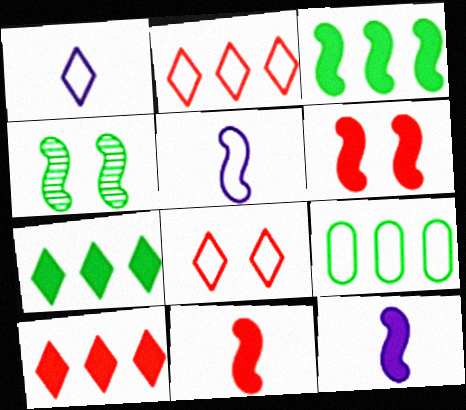[[3, 6, 12], 
[5, 8, 9]]